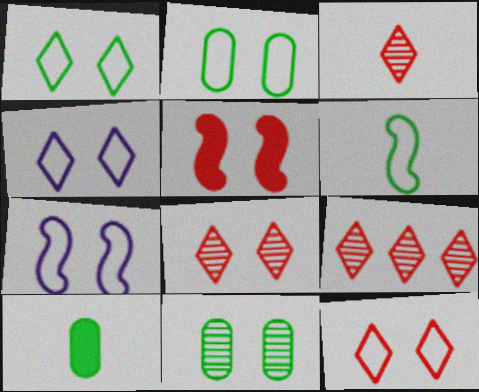[[1, 4, 12], 
[2, 7, 12], 
[3, 8, 9], 
[4, 5, 11], 
[7, 9, 10]]